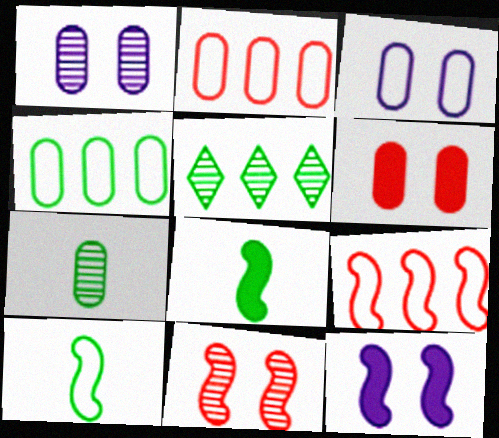[]